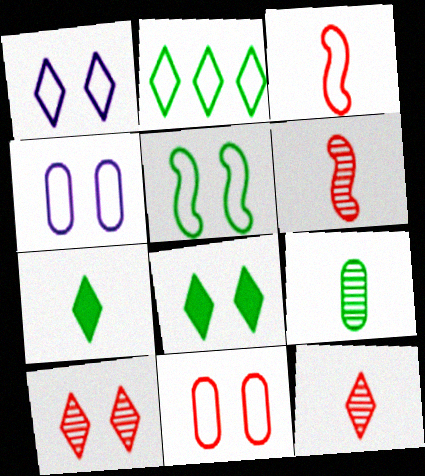[[1, 5, 11], 
[1, 8, 10], 
[2, 3, 4]]